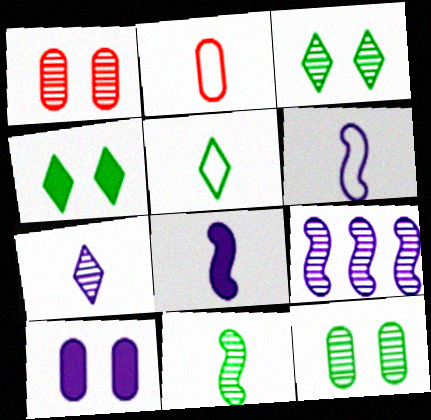[[2, 4, 9], 
[2, 5, 6]]